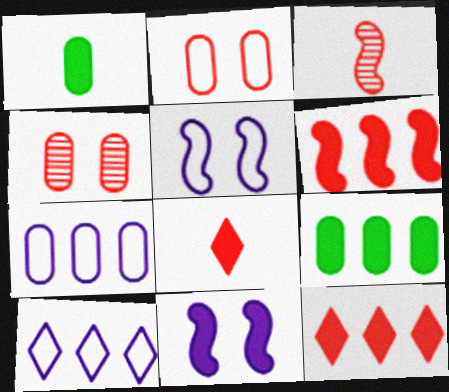[[1, 4, 7], 
[1, 11, 12], 
[2, 3, 12], 
[8, 9, 11]]